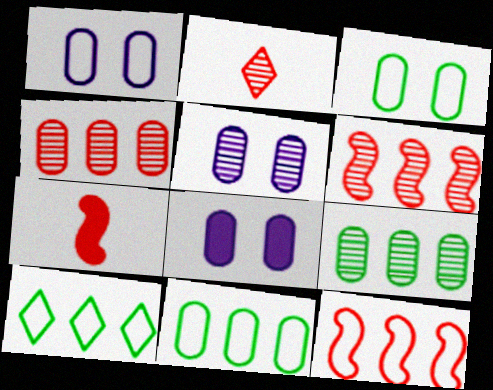[[1, 5, 8], 
[5, 7, 10]]